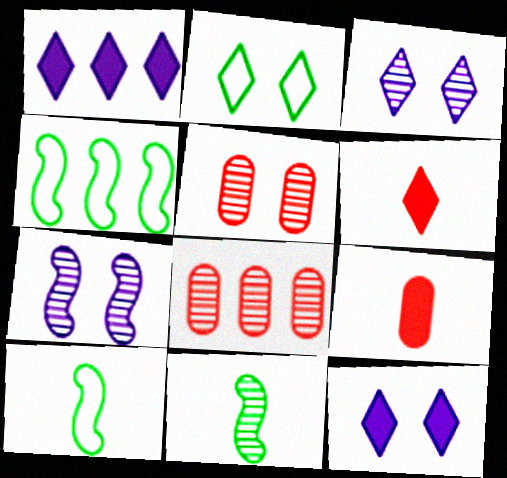[[1, 4, 8], 
[1, 5, 10], 
[3, 4, 9], 
[3, 8, 11], 
[8, 10, 12]]